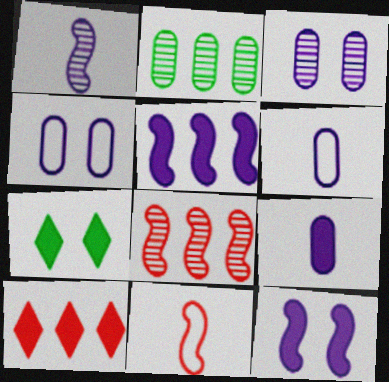[[6, 7, 8]]